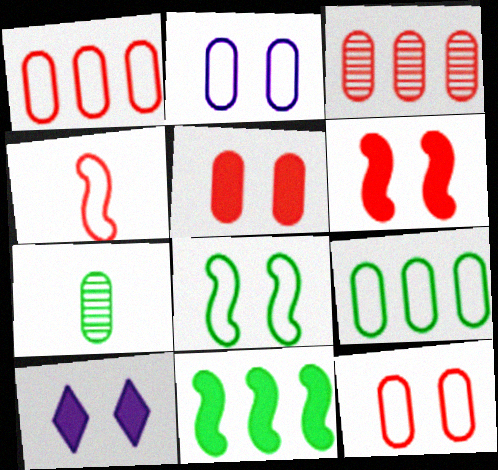[]